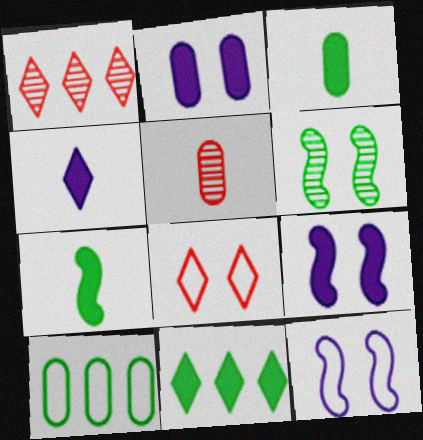[[1, 3, 12], 
[2, 5, 10], 
[2, 6, 8], 
[5, 11, 12]]